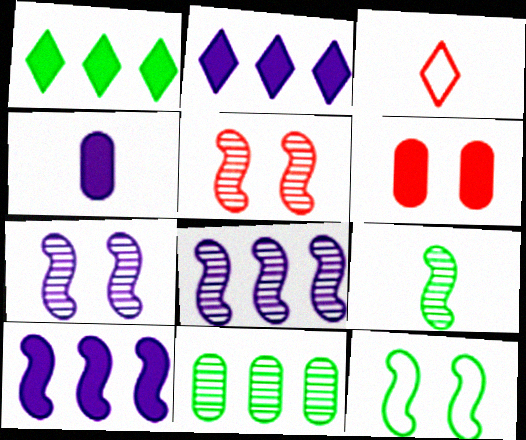[[3, 4, 9], 
[5, 8, 9]]